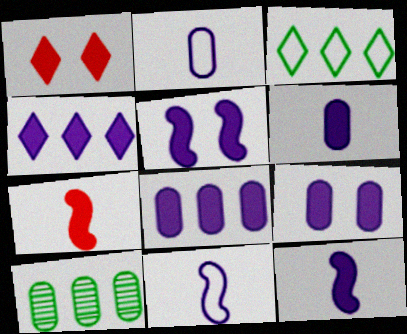[[1, 10, 11], 
[4, 5, 6], 
[4, 9, 12], 
[6, 8, 9]]